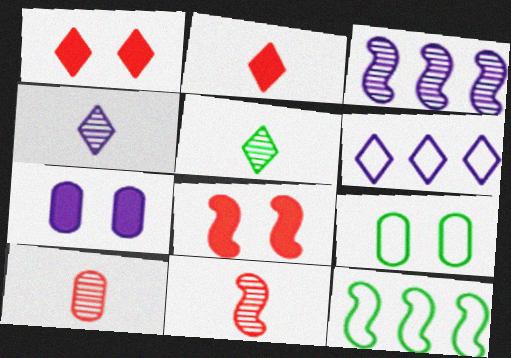[[1, 5, 6], 
[2, 3, 9]]